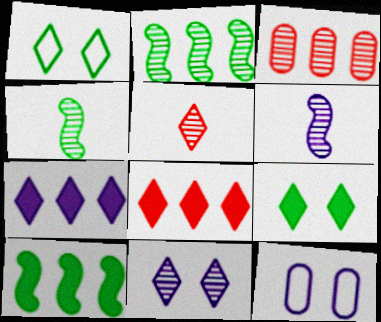[[1, 5, 7], 
[3, 4, 11], 
[4, 8, 12], 
[5, 10, 12], 
[6, 7, 12]]